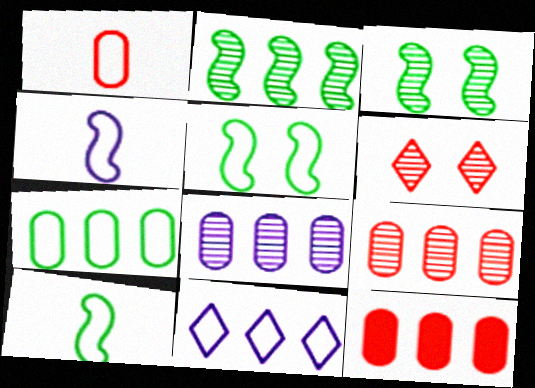[[1, 5, 11], 
[2, 11, 12], 
[7, 8, 12]]